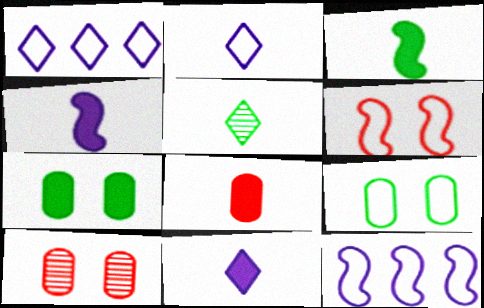[[1, 3, 10], 
[3, 8, 11]]